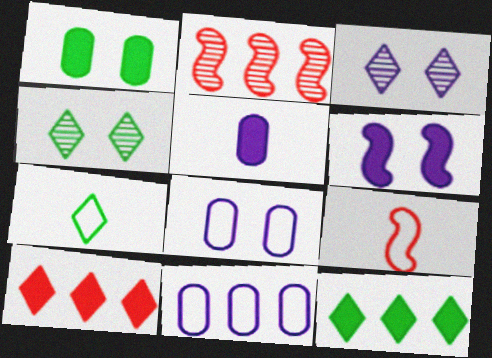[[2, 11, 12], 
[3, 6, 8], 
[3, 7, 10], 
[4, 7, 12]]